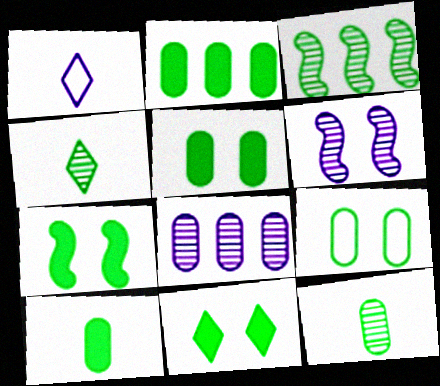[[2, 5, 10], 
[2, 9, 12], 
[5, 7, 11]]